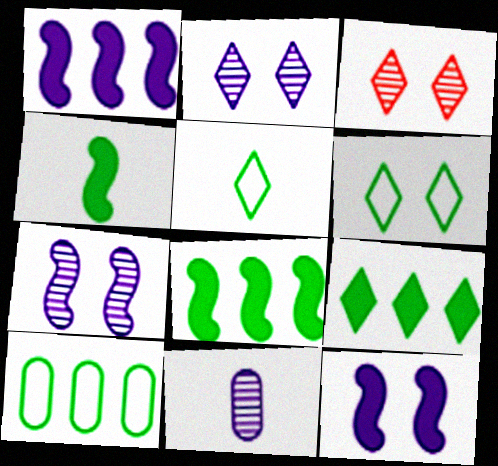[]